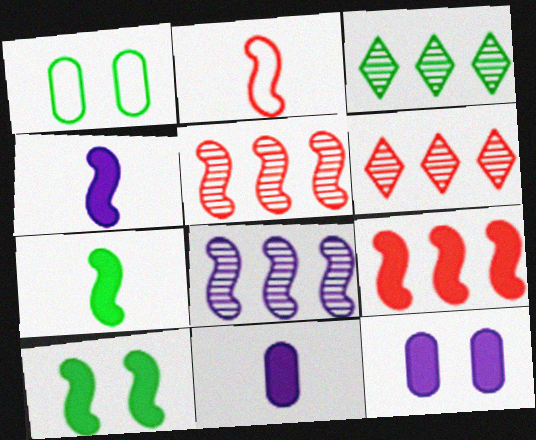[[1, 3, 7], 
[1, 4, 6], 
[2, 3, 12], 
[2, 8, 10], 
[4, 9, 10]]